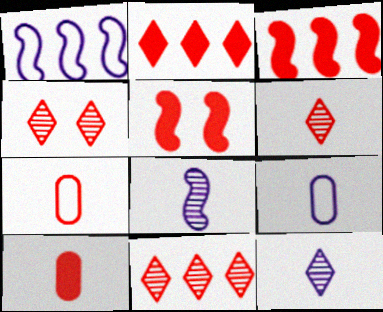[[2, 5, 10], 
[3, 4, 7], 
[4, 6, 11], 
[5, 7, 11]]